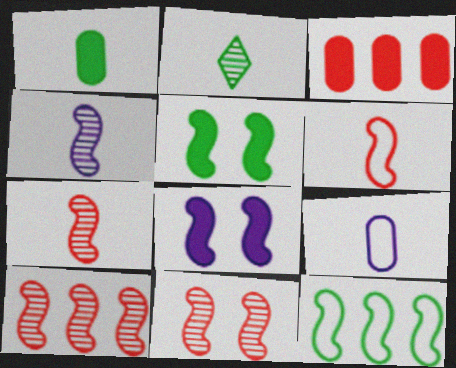[[7, 8, 12], 
[7, 10, 11]]